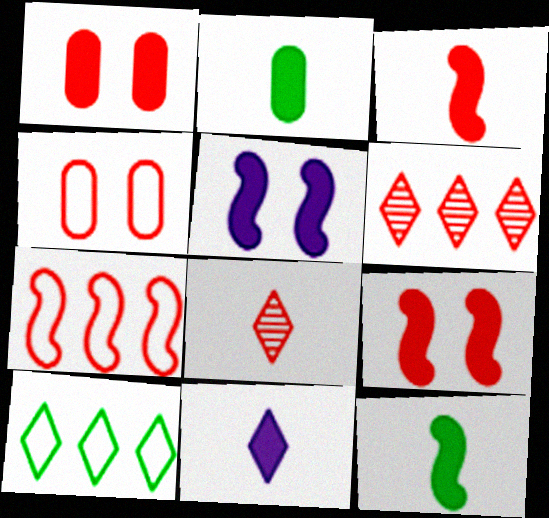[[1, 7, 8], 
[2, 3, 11], 
[3, 4, 6]]